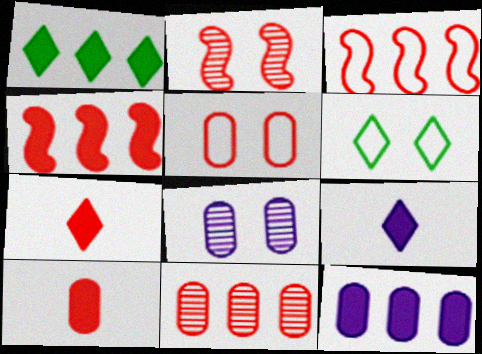[[1, 4, 12], 
[5, 10, 11]]